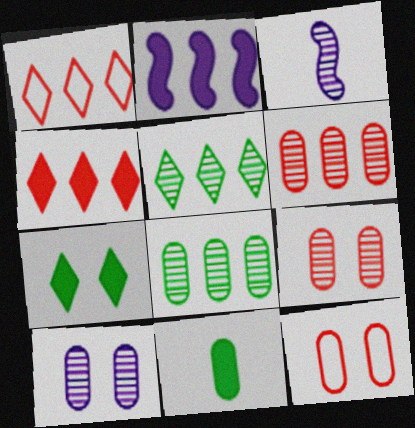[[1, 2, 8], 
[3, 5, 9]]